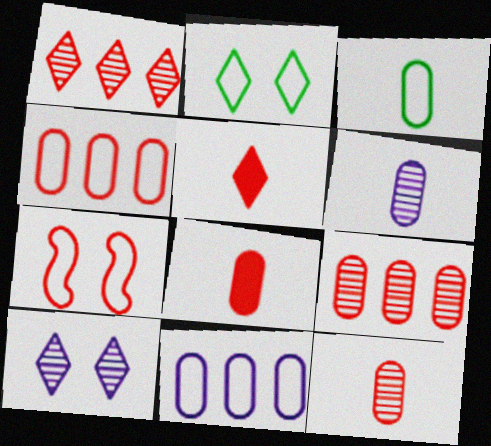[[1, 7, 8], 
[3, 6, 8], 
[5, 7, 9]]